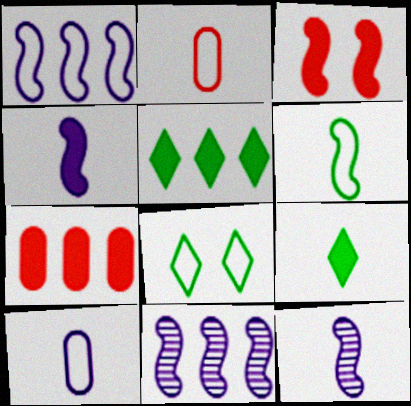[[1, 2, 8], 
[2, 9, 12], 
[3, 6, 11], 
[7, 8, 12]]